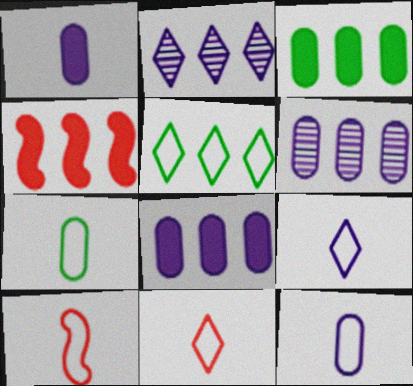[[4, 5, 6], 
[7, 9, 10]]